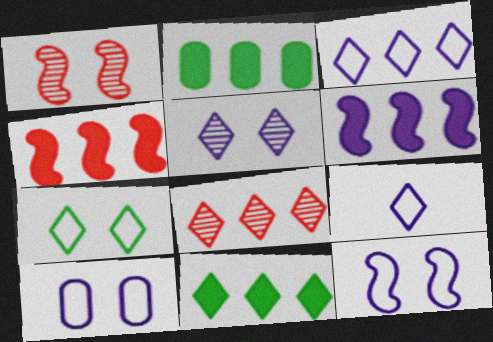[[1, 2, 9], 
[3, 8, 11]]